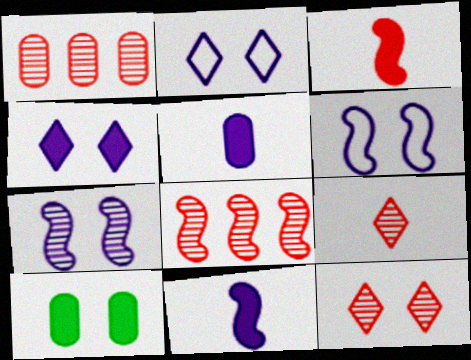[[6, 10, 12]]